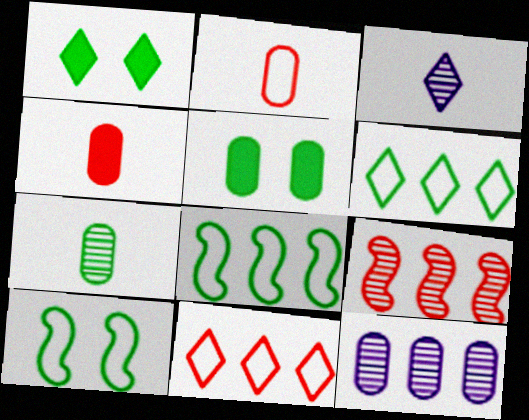[[1, 3, 11], 
[1, 7, 8], 
[2, 5, 12]]